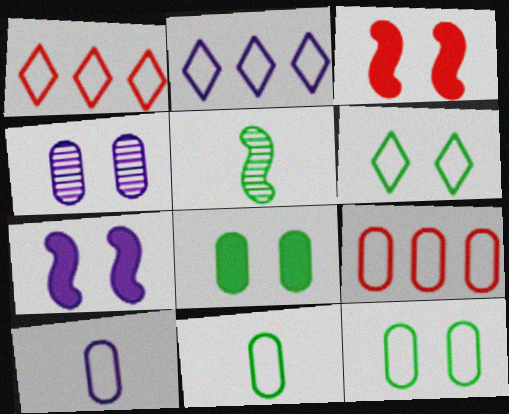[[3, 4, 6], 
[9, 10, 12]]